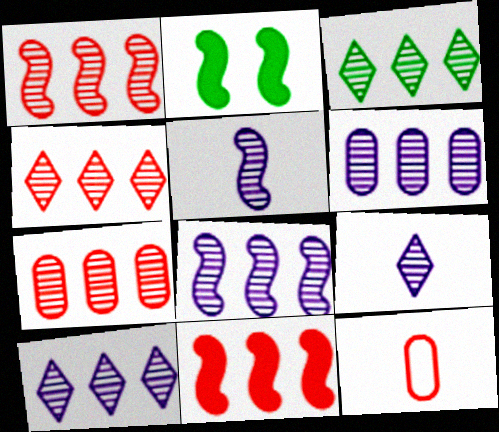[[1, 3, 6], 
[1, 4, 7], 
[2, 10, 12], 
[3, 4, 10], 
[3, 7, 8], 
[6, 8, 10]]